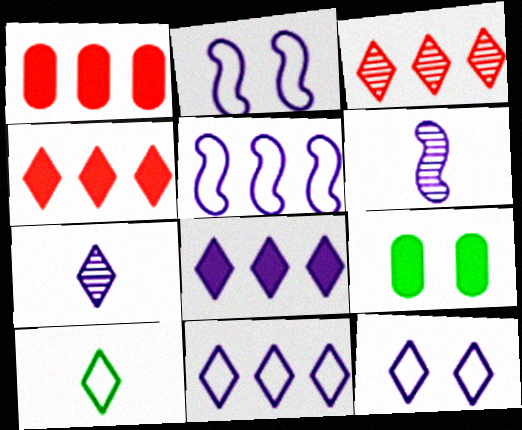[[7, 8, 12]]